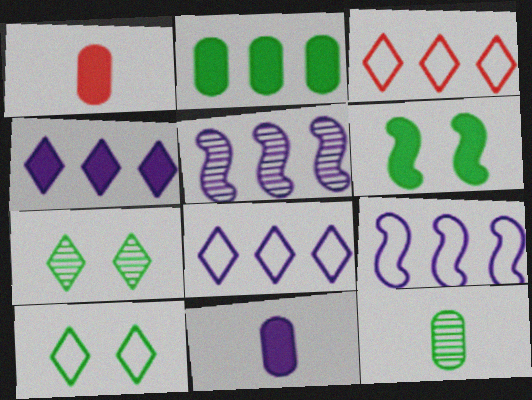[[1, 4, 6], 
[1, 5, 10], 
[1, 7, 9], 
[2, 3, 5]]